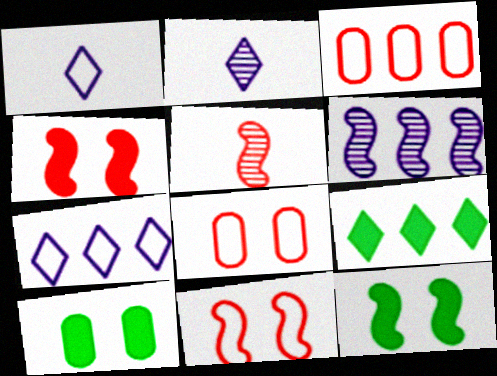[[2, 3, 12], 
[3, 6, 9], 
[5, 7, 10]]